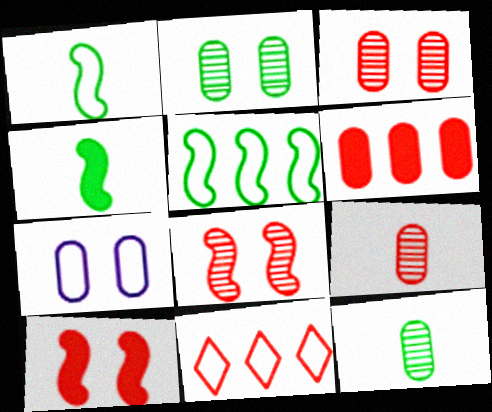[[1, 7, 11], 
[6, 7, 12], 
[9, 10, 11]]